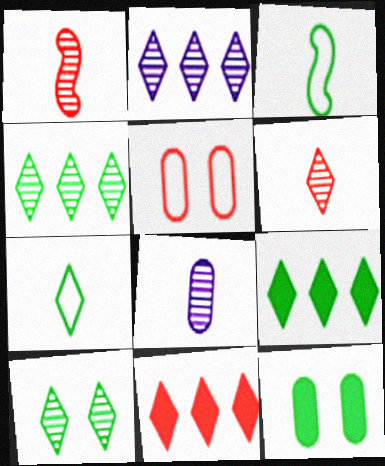[[1, 5, 11], 
[2, 6, 10], 
[3, 4, 12], 
[7, 9, 10]]